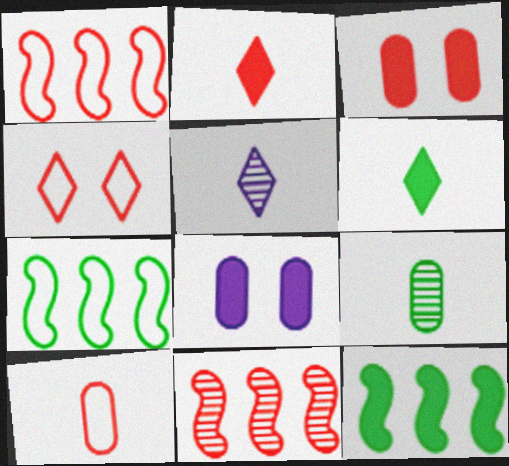[[1, 4, 10], 
[2, 8, 12], 
[3, 5, 7]]